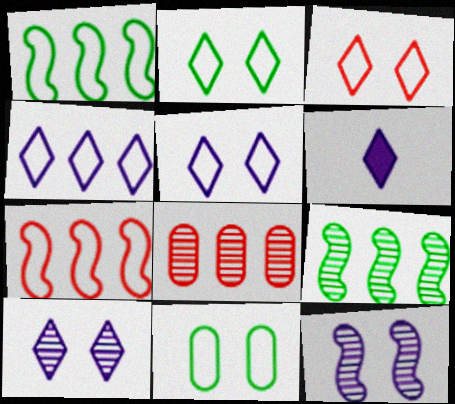[[2, 3, 5], 
[4, 6, 10]]